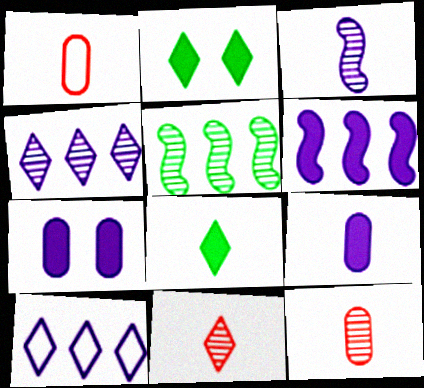[[1, 3, 8], 
[2, 10, 11], 
[3, 7, 10]]